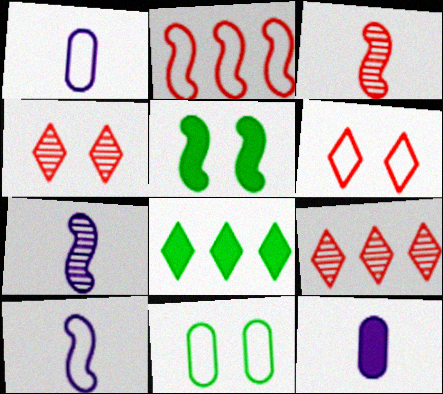[[1, 5, 9], 
[2, 5, 7]]